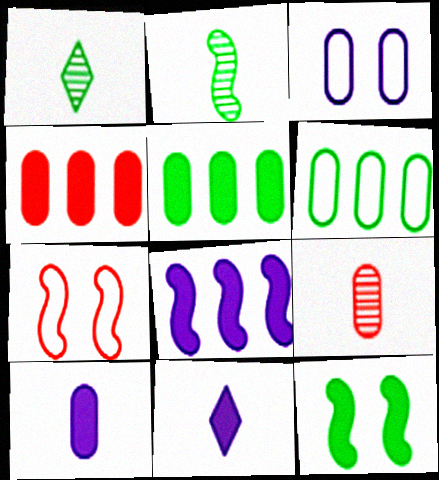[[1, 6, 12], 
[2, 7, 8], 
[3, 5, 9], 
[4, 11, 12]]